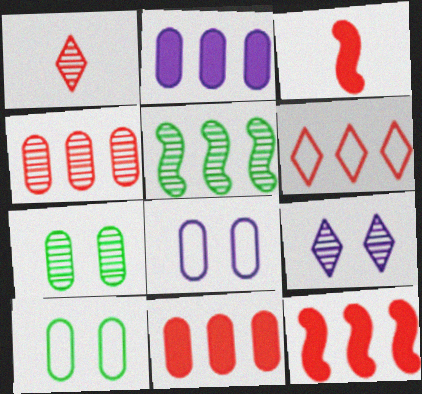[[2, 5, 6], 
[4, 6, 12]]